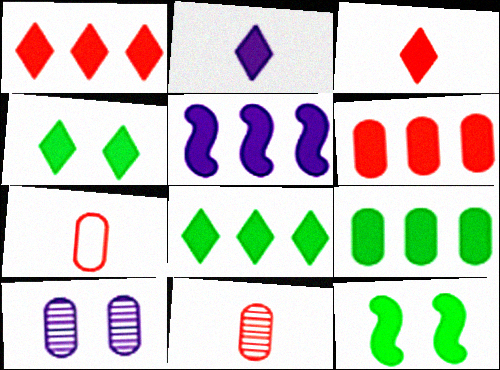[[1, 2, 4], 
[1, 5, 9], 
[2, 6, 12], 
[5, 6, 8], 
[7, 9, 10]]